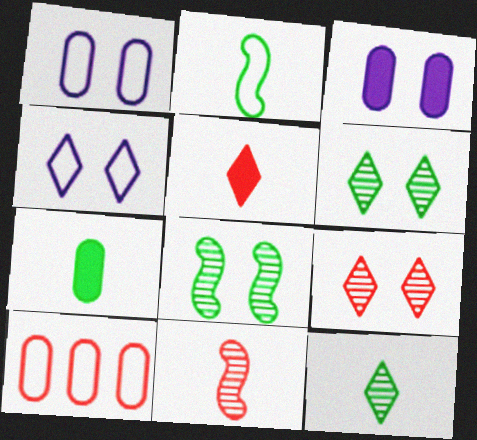[[2, 4, 10], 
[2, 7, 12]]